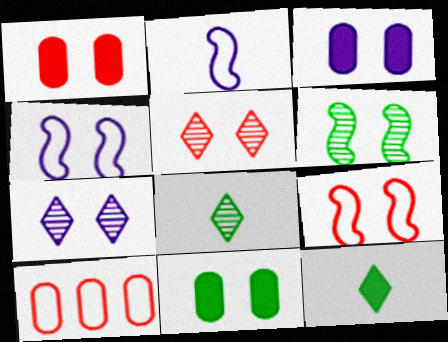[[1, 3, 11], 
[1, 5, 9], 
[3, 4, 7], 
[4, 5, 11], 
[7, 9, 11]]